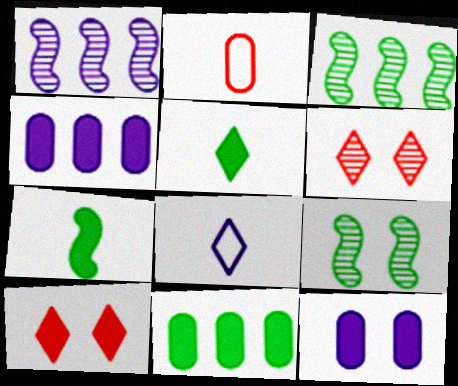[[1, 8, 12], 
[4, 7, 10]]